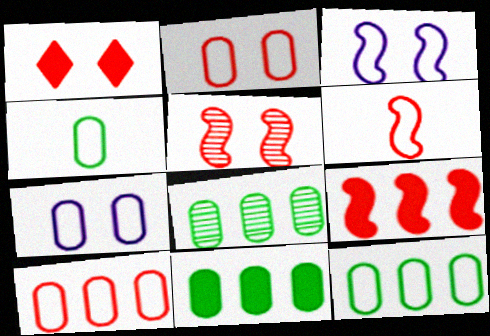[[1, 2, 5], 
[4, 7, 10], 
[5, 6, 9], 
[8, 11, 12]]